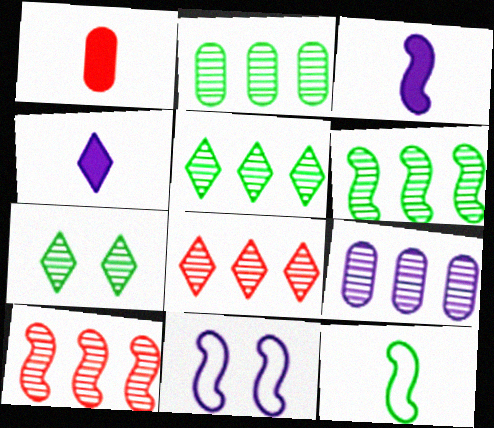[[1, 5, 11], 
[2, 5, 6], 
[4, 9, 11], 
[5, 9, 10], 
[6, 8, 9]]